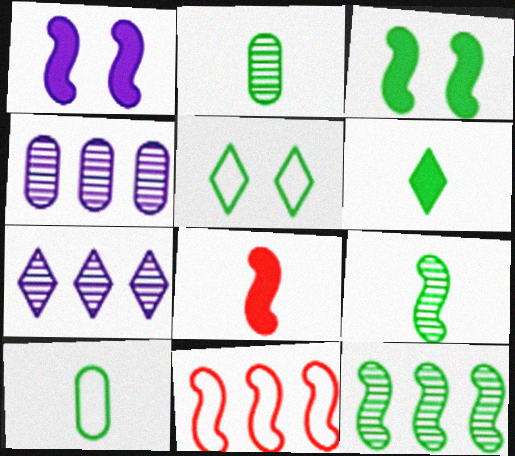[[1, 9, 11], 
[4, 5, 8], 
[6, 9, 10]]